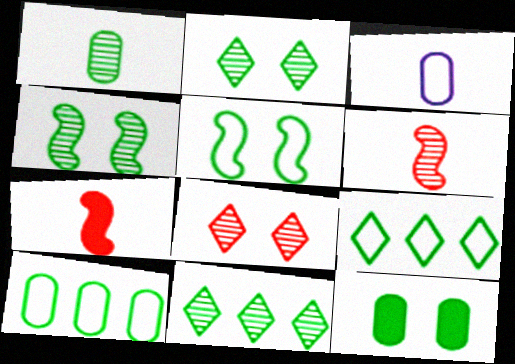[[1, 4, 11], 
[1, 10, 12], 
[2, 5, 12]]